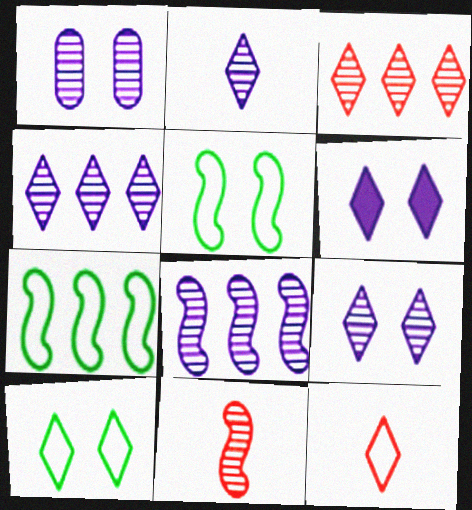[[1, 2, 8], 
[2, 4, 9]]